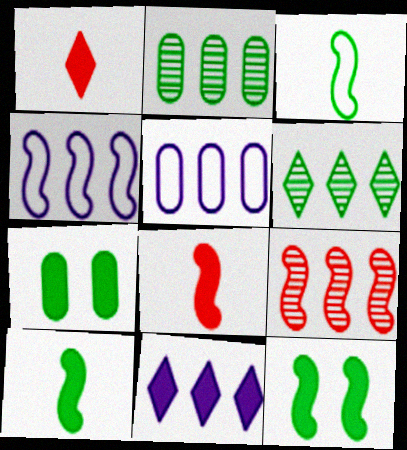[[3, 6, 7], 
[7, 8, 11]]